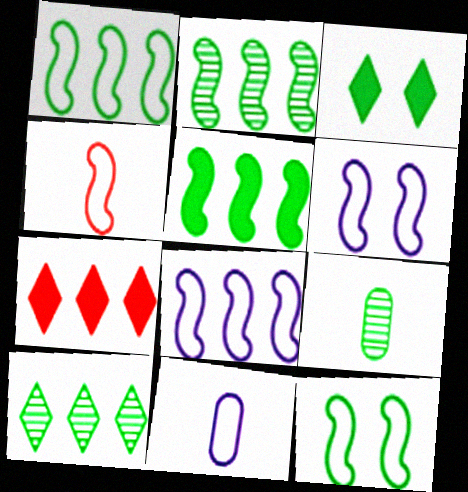[[1, 2, 5], 
[1, 3, 9], 
[1, 4, 6], 
[4, 8, 12], 
[6, 7, 9]]